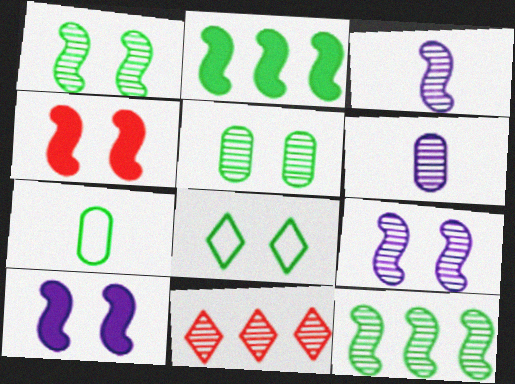[[1, 6, 11], 
[3, 5, 11], 
[7, 10, 11]]